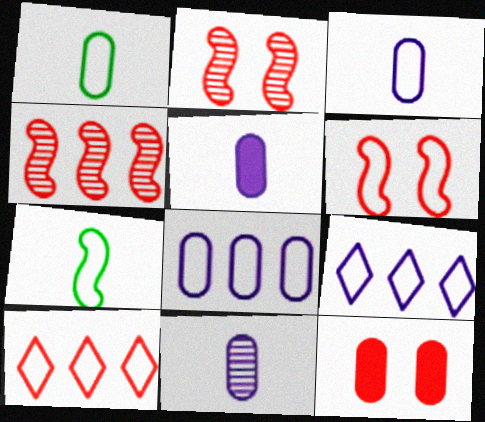[[1, 6, 9], 
[3, 5, 11]]